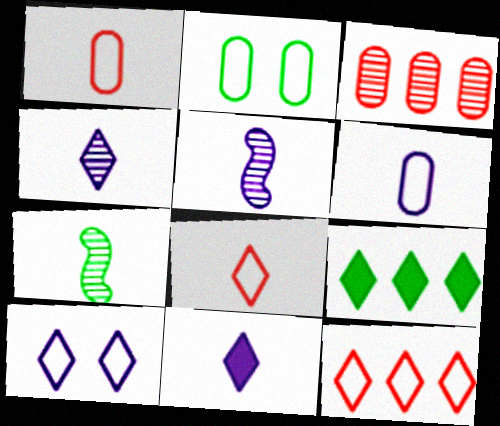[[1, 7, 11], 
[2, 7, 9], 
[5, 6, 11]]